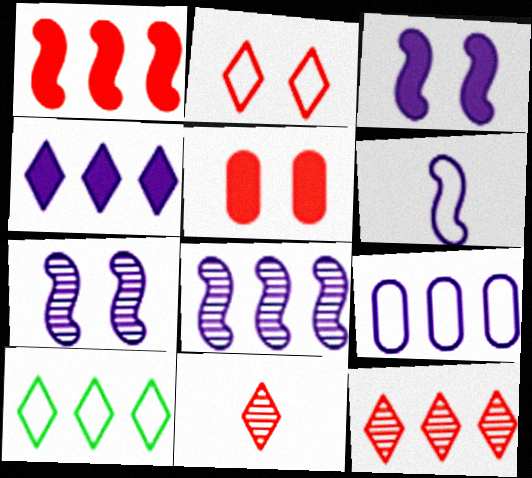[[3, 6, 8], 
[4, 8, 9], 
[4, 10, 12]]